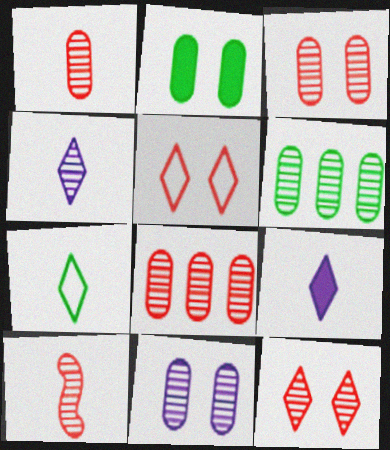[[1, 3, 8], 
[1, 6, 11], 
[8, 10, 12]]